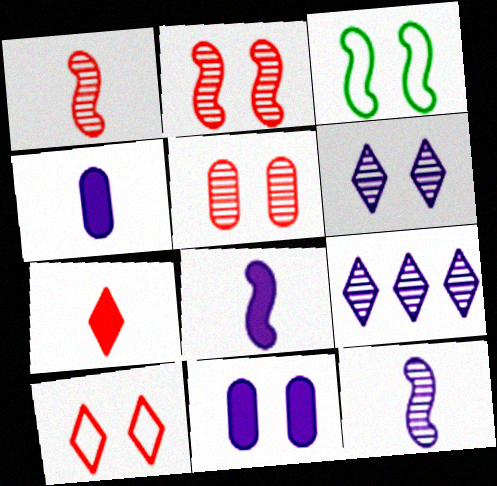[]